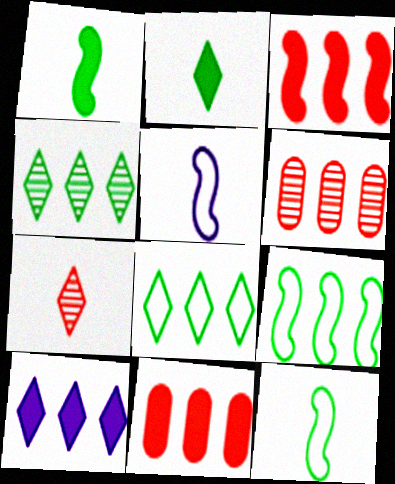[[6, 9, 10]]